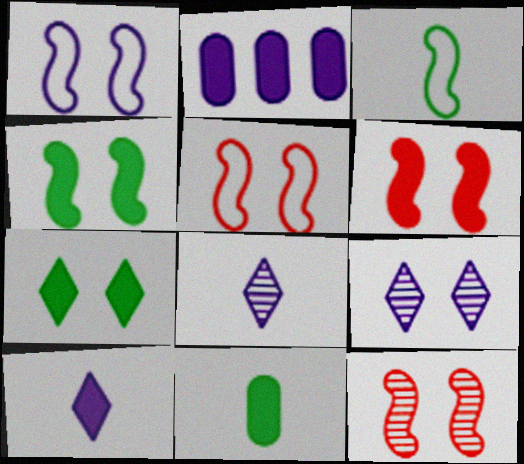[[1, 2, 8], 
[1, 4, 12], 
[5, 6, 12]]